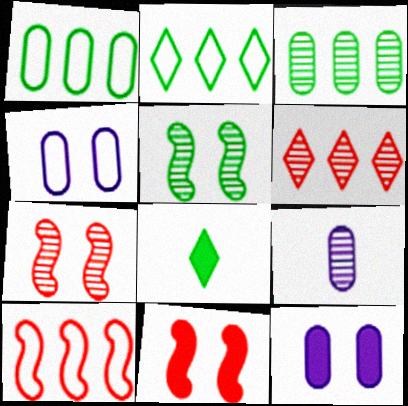[[1, 5, 8], 
[2, 9, 11], 
[5, 6, 9]]